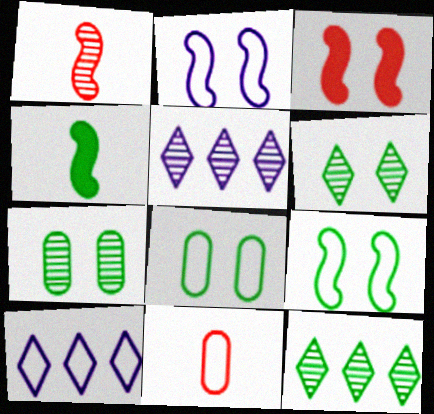[[1, 5, 7], 
[4, 8, 12], 
[9, 10, 11]]